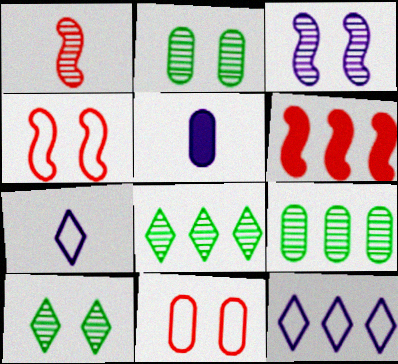[[1, 4, 6], 
[2, 6, 7], 
[3, 5, 12], 
[4, 5, 8], 
[5, 9, 11], 
[6, 9, 12]]